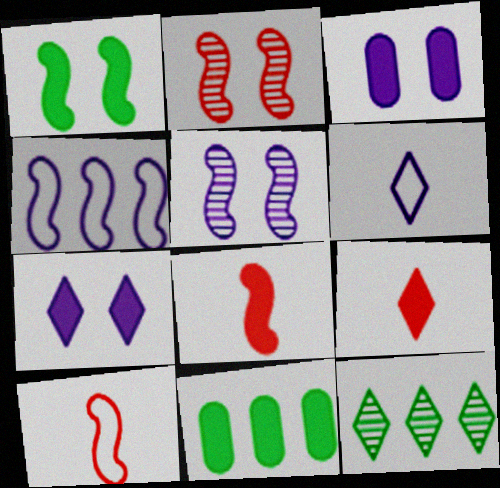[[2, 6, 11], 
[3, 10, 12], 
[7, 8, 11]]